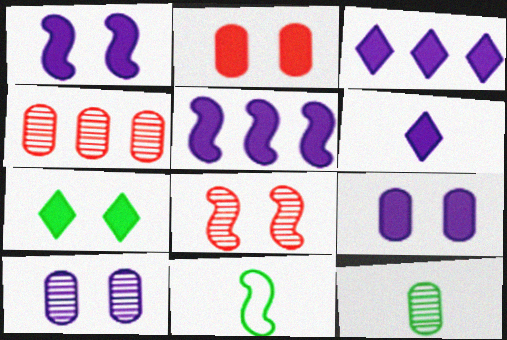[[1, 2, 7], 
[4, 10, 12], 
[5, 6, 9], 
[5, 8, 11]]